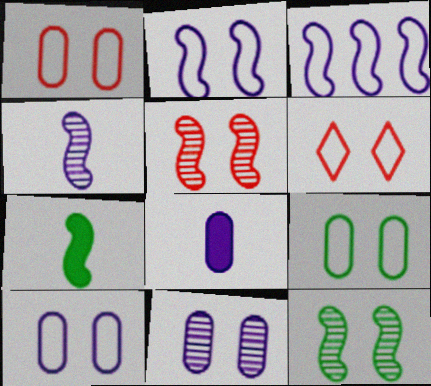[[1, 9, 10], 
[2, 6, 9], 
[3, 5, 7]]